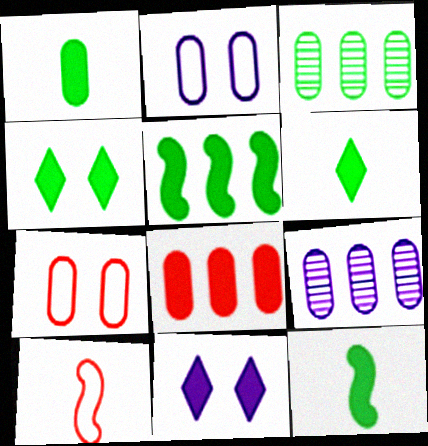[[1, 4, 5], 
[1, 6, 12], 
[1, 7, 9], 
[3, 10, 11], 
[4, 9, 10], 
[8, 11, 12]]